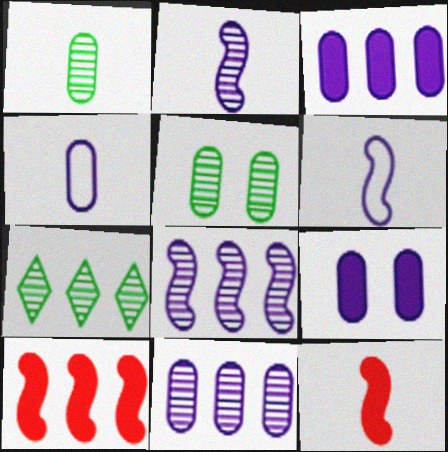[[4, 9, 11]]